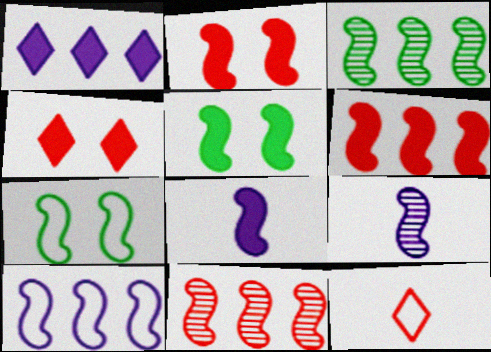[[3, 6, 10], 
[5, 6, 8], 
[6, 7, 9], 
[7, 8, 11]]